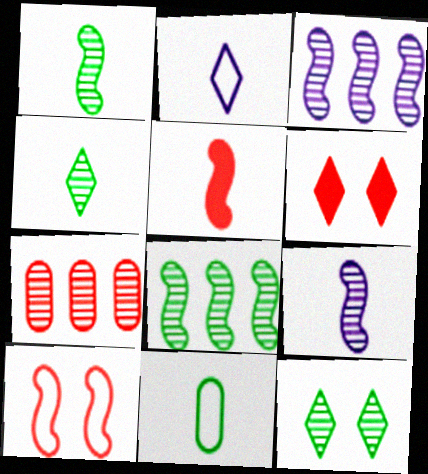[[3, 6, 11], 
[7, 9, 12]]